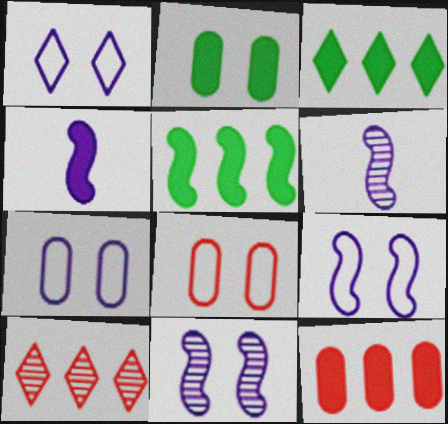[[1, 7, 9], 
[3, 6, 8]]